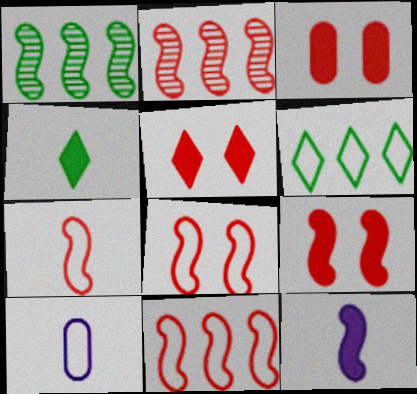[[1, 5, 10], 
[1, 8, 12], 
[2, 7, 9], 
[3, 5, 9], 
[6, 8, 10], 
[7, 8, 11]]